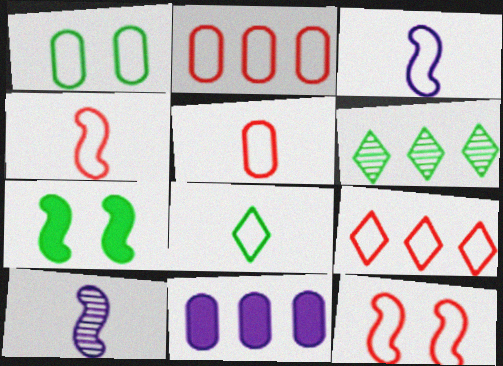[[1, 3, 9], 
[3, 5, 8], 
[5, 9, 12]]